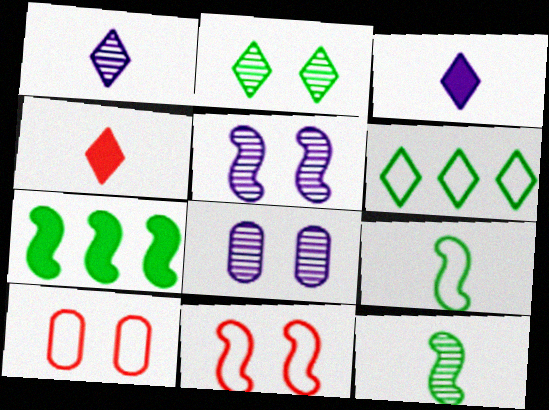[[1, 7, 10]]